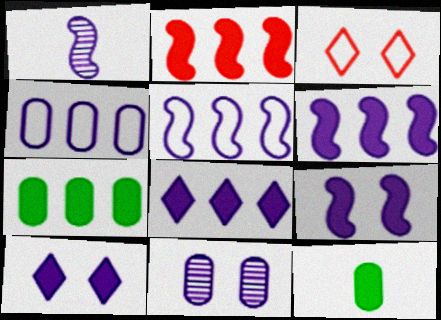[[1, 3, 7], 
[1, 4, 10], 
[1, 5, 9], 
[2, 7, 8], 
[2, 10, 12]]